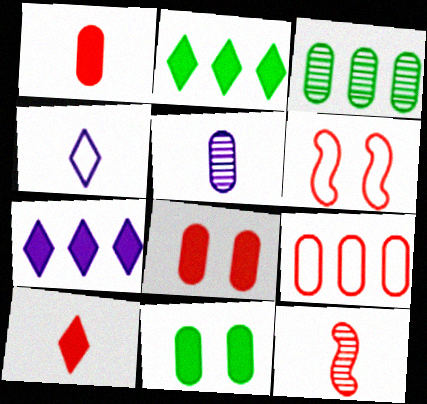[[2, 5, 6], 
[5, 9, 11]]